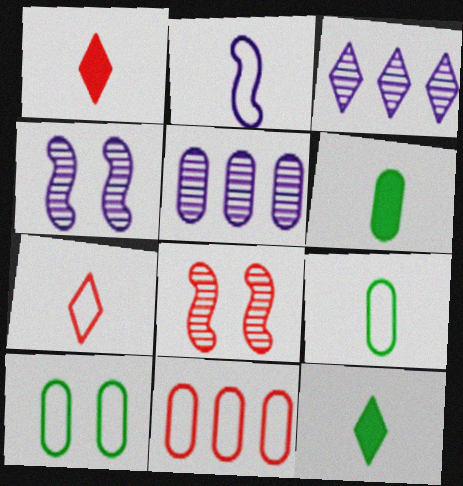[[1, 8, 11], 
[2, 7, 9], 
[4, 11, 12]]